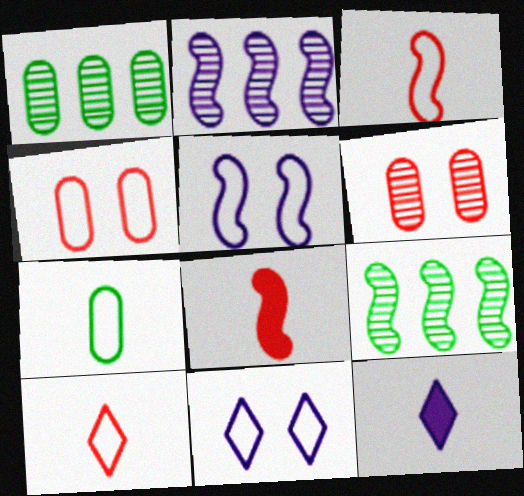[[1, 8, 11], 
[4, 9, 12], 
[5, 8, 9]]